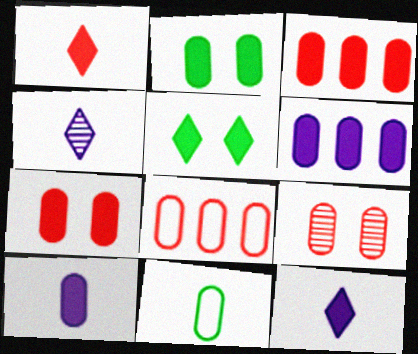[[2, 3, 10], 
[6, 9, 11]]